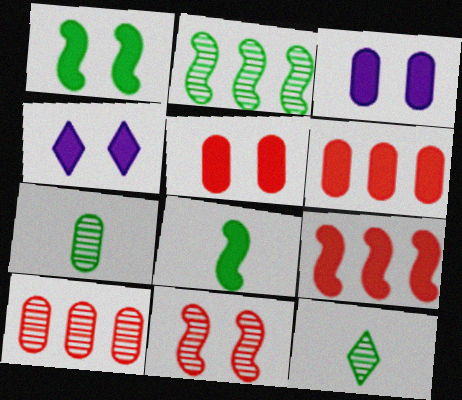[[1, 4, 5], 
[4, 6, 8]]